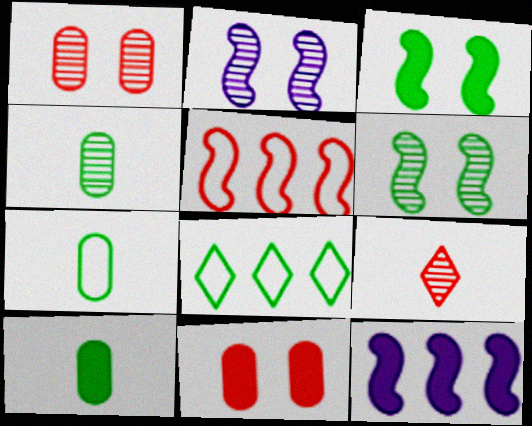[[3, 4, 8], 
[4, 7, 10], 
[5, 9, 11], 
[6, 8, 10]]